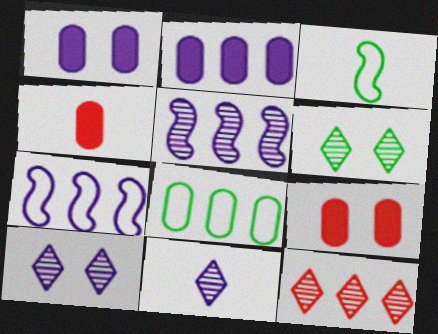[[1, 3, 12], 
[1, 7, 11], 
[3, 4, 11], 
[4, 6, 7], 
[6, 11, 12]]